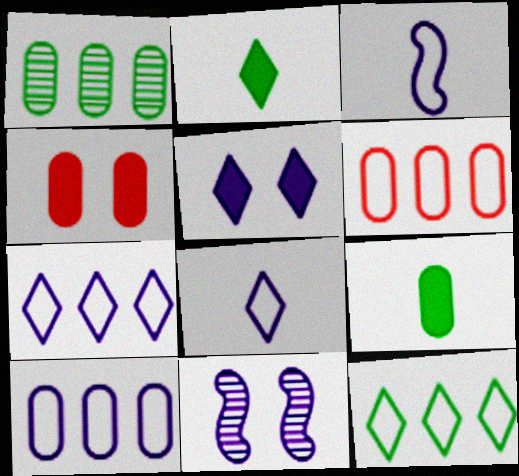[[2, 6, 11]]